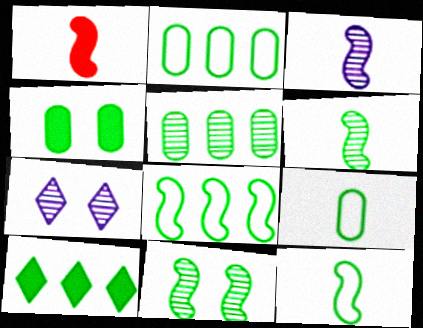[[1, 2, 7], 
[1, 3, 12], 
[4, 5, 9], 
[5, 8, 10], 
[9, 10, 11]]